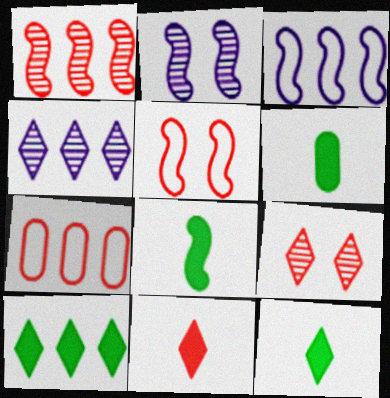[[2, 7, 12], 
[3, 6, 9], 
[4, 5, 6], 
[6, 8, 12]]